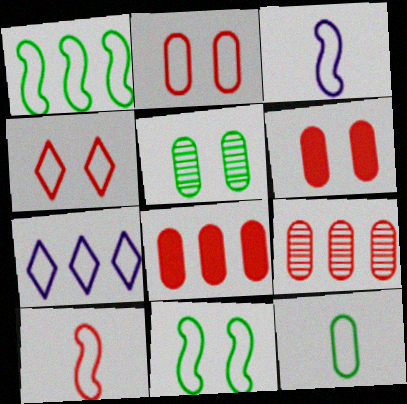[]